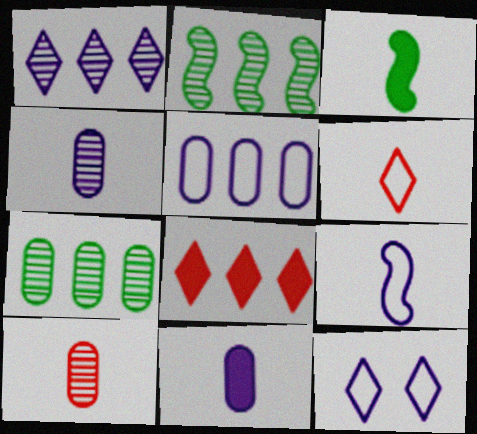[[2, 5, 8], 
[3, 4, 6], 
[5, 9, 12]]